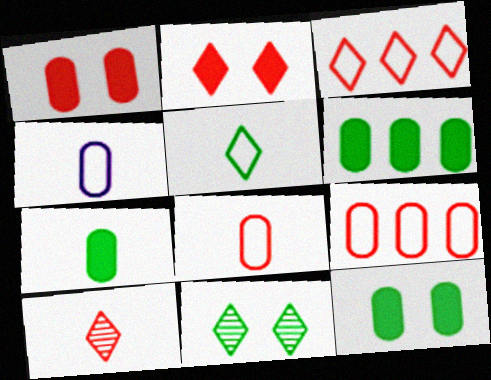[[2, 3, 10], 
[6, 7, 12]]